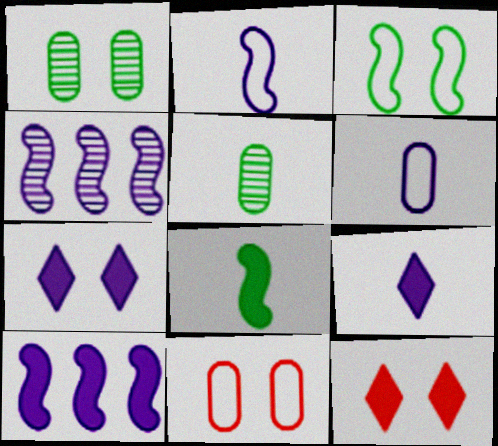[[4, 6, 7]]